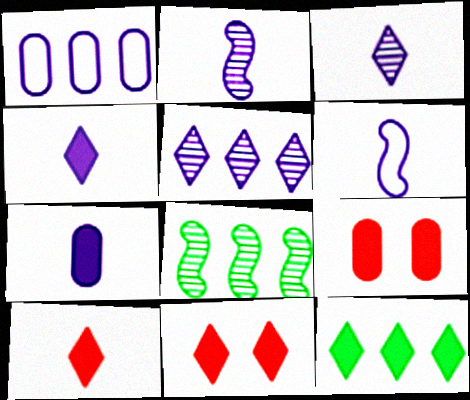[[3, 6, 7], 
[4, 11, 12]]